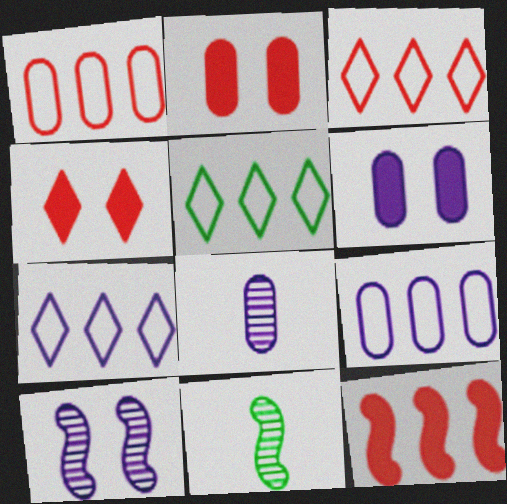[[2, 7, 11], 
[3, 5, 7], 
[3, 6, 11], 
[4, 9, 11], 
[6, 8, 9]]